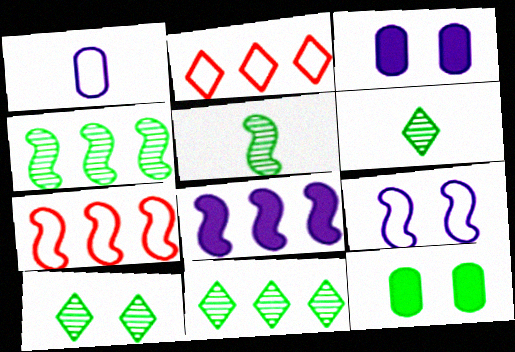[[2, 3, 5], 
[3, 6, 7], 
[4, 7, 8], 
[6, 10, 11]]